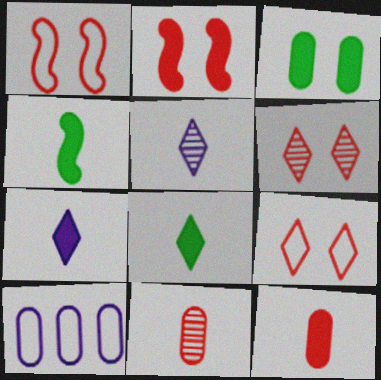[[3, 10, 11], 
[4, 6, 10], 
[4, 7, 12]]